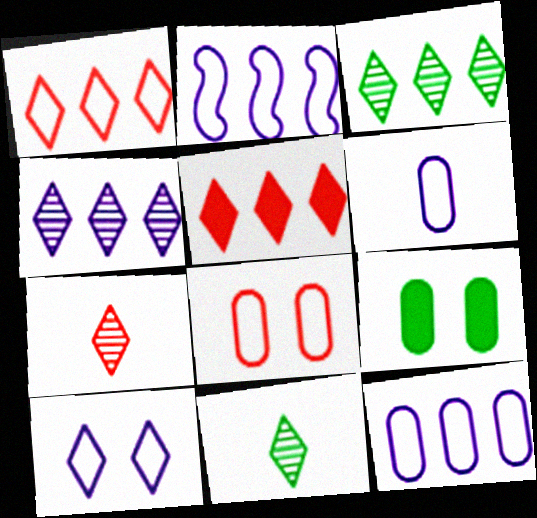[[2, 6, 10], 
[2, 7, 9], 
[5, 10, 11]]